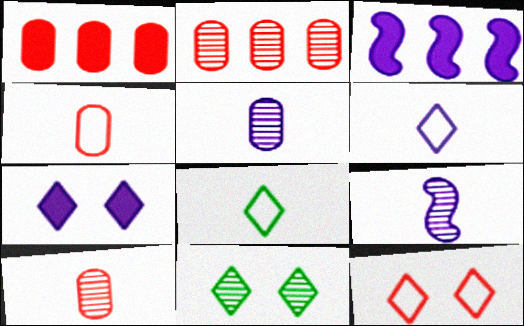[[2, 9, 11], 
[3, 4, 11], 
[7, 11, 12]]